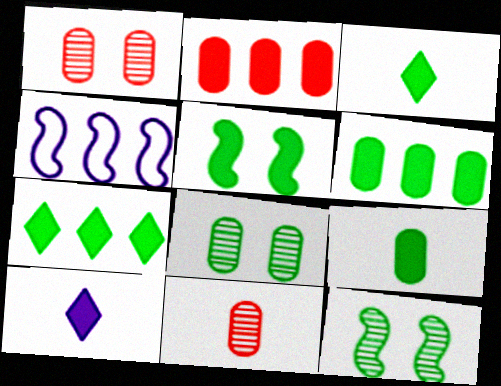[[1, 3, 4], 
[2, 5, 10], 
[3, 5, 6], 
[5, 7, 9]]